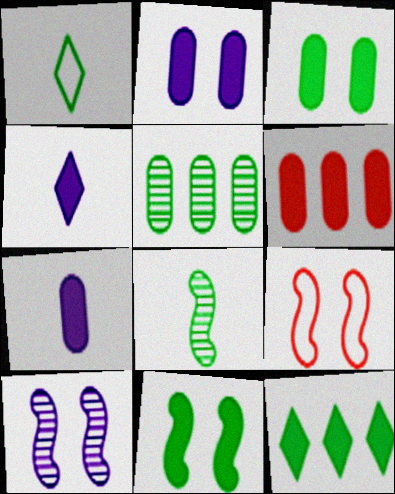[[1, 5, 11], 
[1, 6, 10], 
[3, 6, 7], 
[4, 5, 9], 
[4, 6, 11], 
[9, 10, 11]]